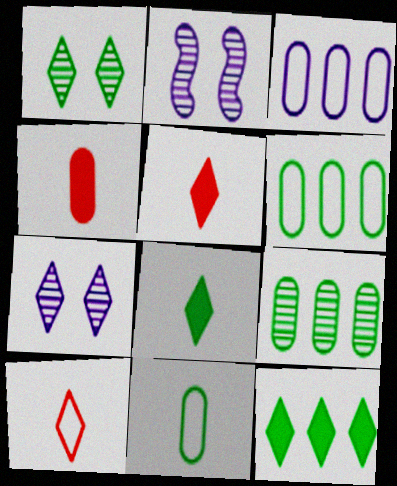[[2, 5, 6], 
[7, 10, 12]]